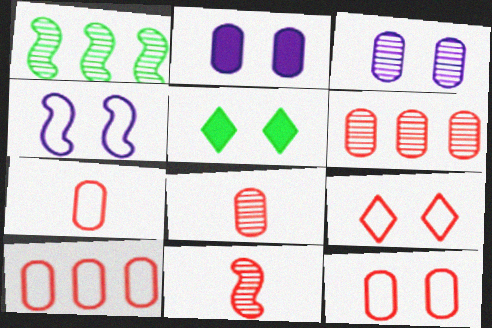[[7, 10, 12]]